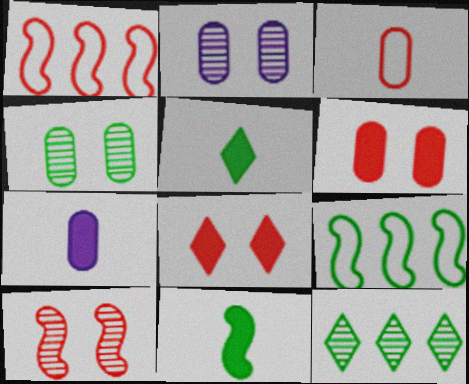[[1, 2, 5], 
[4, 5, 9]]